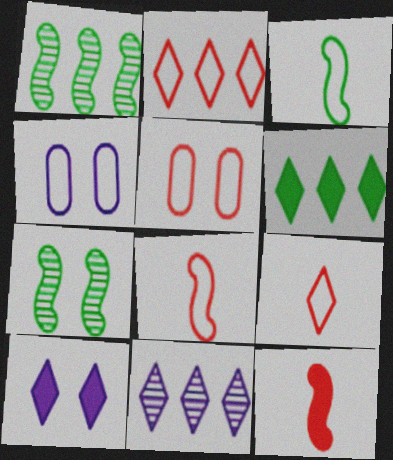[[2, 3, 4], 
[2, 5, 8], 
[2, 6, 11], 
[5, 7, 10]]